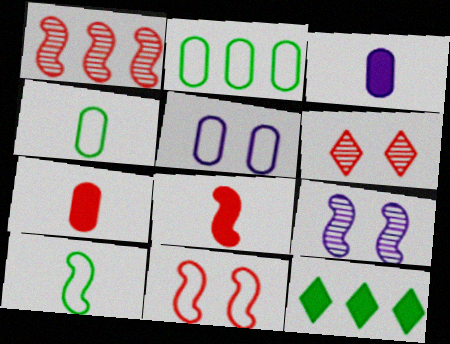[[1, 8, 11]]